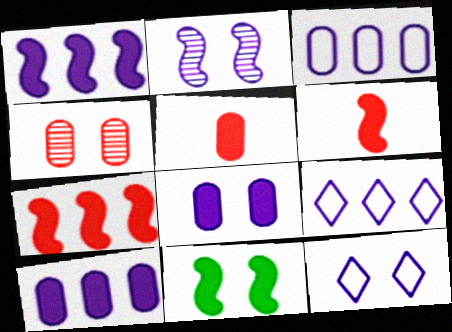[[1, 6, 11], 
[2, 8, 12], 
[4, 11, 12]]